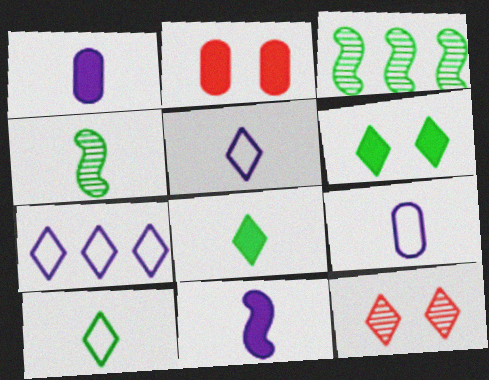[[2, 3, 5], 
[2, 4, 7], 
[7, 8, 12]]